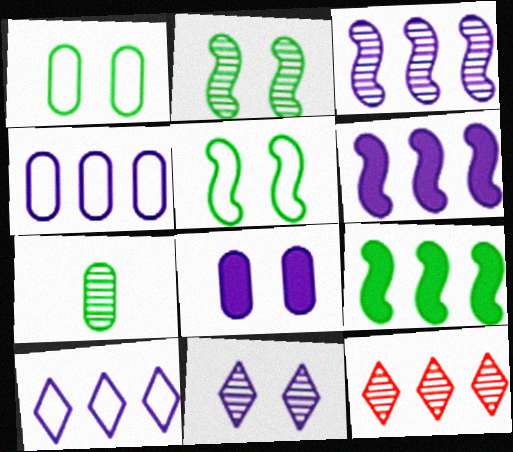[[4, 9, 12]]